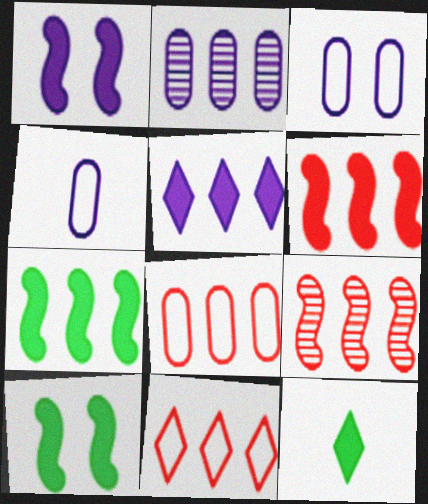[[2, 7, 11], 
[3, 9, 12]]